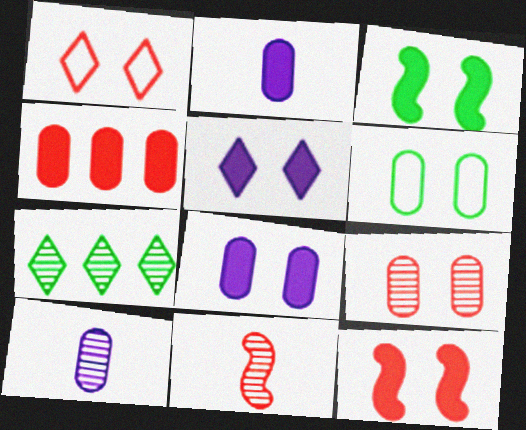[[1, 4, 11], 
[1, 9, 12], 
[4, 6, 10], 
[6, 8, 9]]